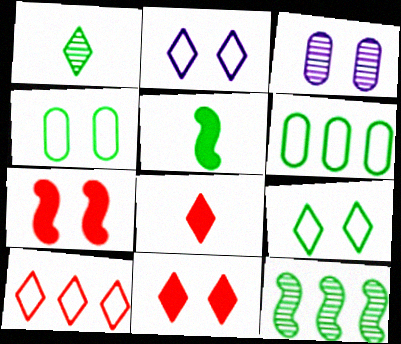[[3, 5, 10], 
[3, 7, 9]]